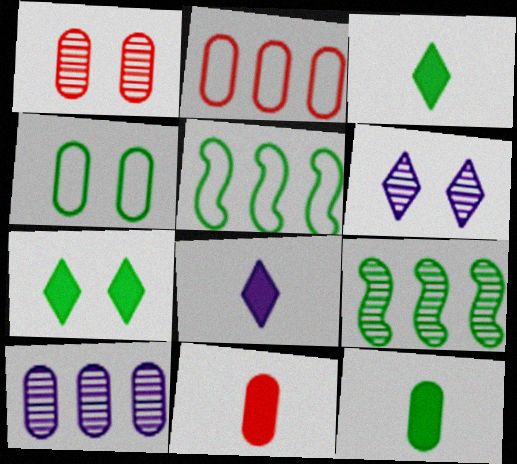[[1, 2, 11], 
[1, 5, 8], 
[3, 4, 9], 
[4, 10, 11], 
[5, 6, 11]]